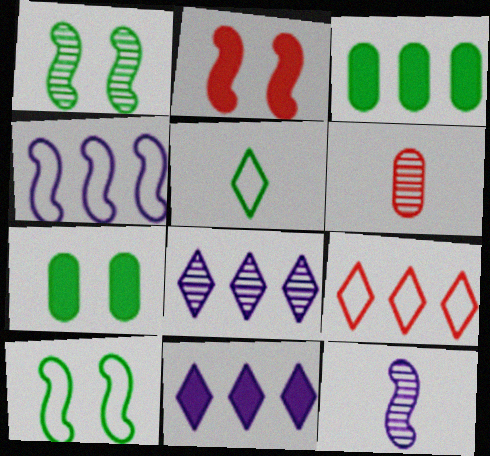[[1, 3, 5], 
[1, 6, 8], 
[2, 6, 9], 
[6, 10, 11], 
[7, 9, 12]]